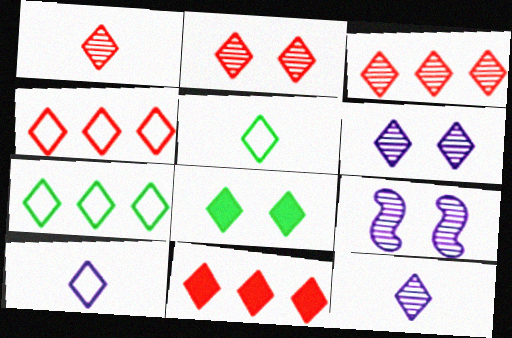[[1, 2, 3], 
[3, 4, 11], 
[3, 8, 10], 
[4, 8, 12], 
[5, 6, 11]]